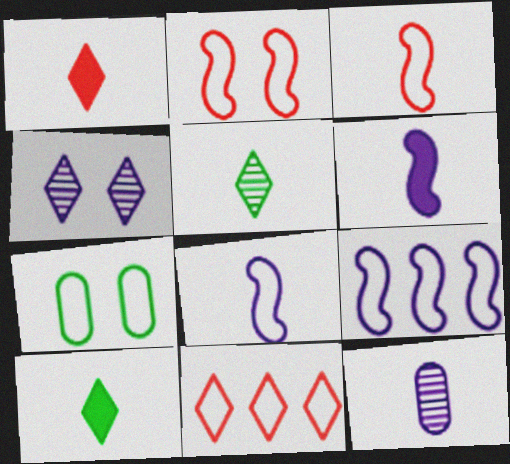[[3, 10, 12], 
[4, 10, 11], 
[7, 8, 11]]